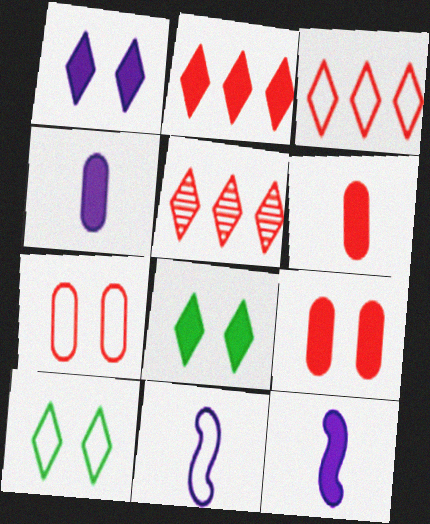[[2, 3, 5]]